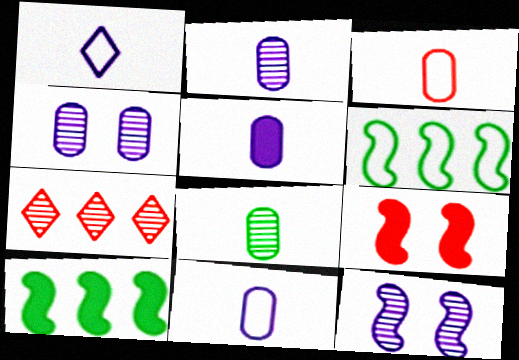[[2, 5, 11], 
[3, 5, 8], 
[3, 7, 9], 
[7, 8, 12]]